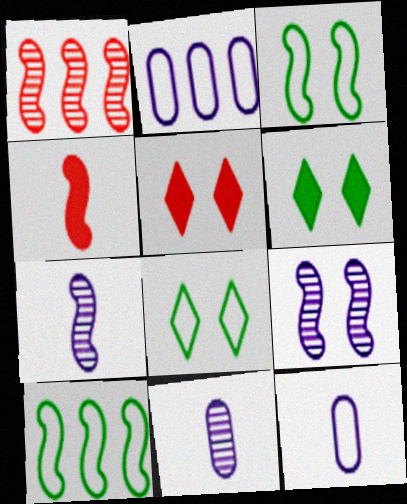[[1, 6, 12], 
[4, 9, 10], 
[5, 10, 11]]